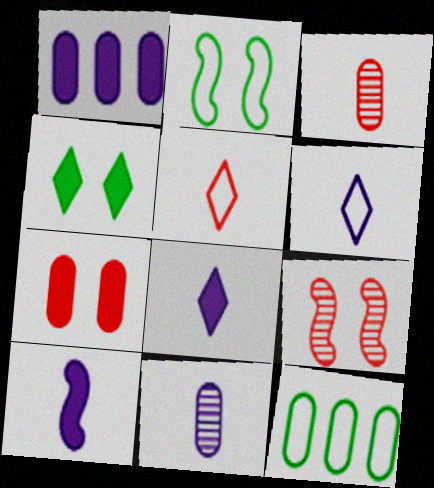[[6, 10, 11], 
[7, 11, 12], 
[8, 9, 12]]